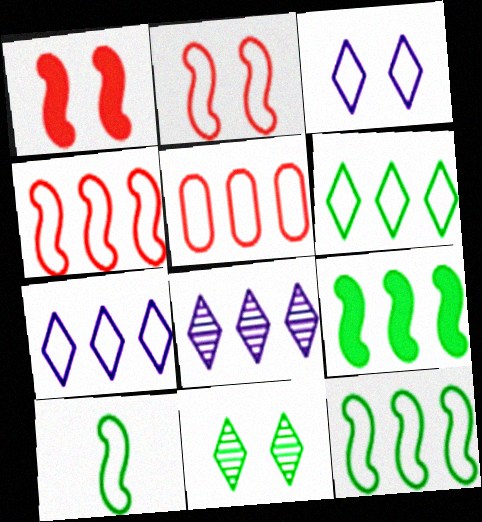[[3, 5, 10], 
[5, 7, 12], 
[5, 8, 9]]